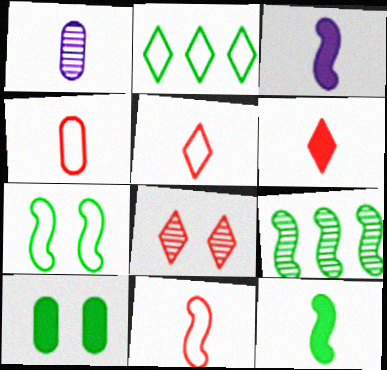[[1, 5, 12], 
[1, 8, 9], 
[4, 5, 11], 
[7, 9, 12]]